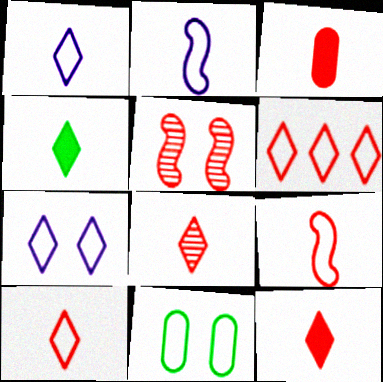[[1, 4, 8], 
[2, 6, 11], 
[3, 5, 6], 
[3, 8, 9], 
[8, 10, 12]]